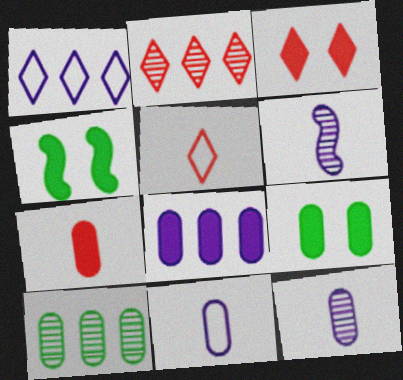[[2, 3, 5], 
[2, 4, 11], 
[7, 8, 9]]